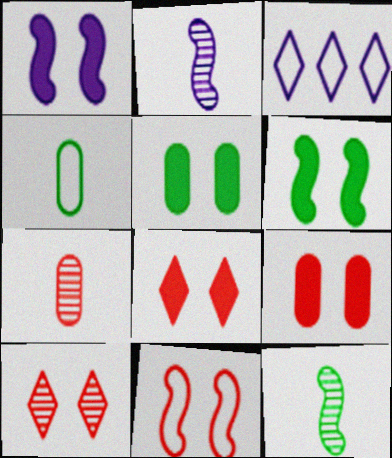[[1, 5, 8], 
[3, 4, 11], 
[3, 6, 7], 
[3, 9, 12], 
[9, 10, 11]]